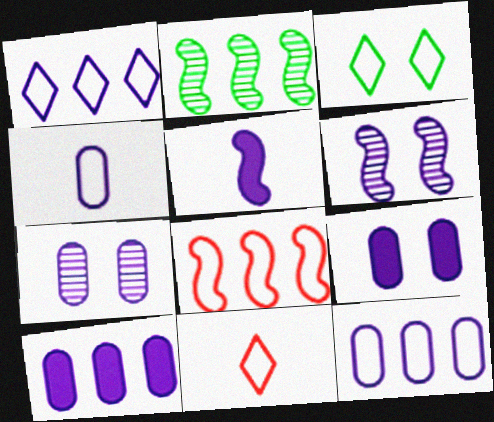[[1, 3, 11], 
[1, 5, 7], 
[2, 9, 11], 
[3, 4, 8], 
[4, 7, 10]]